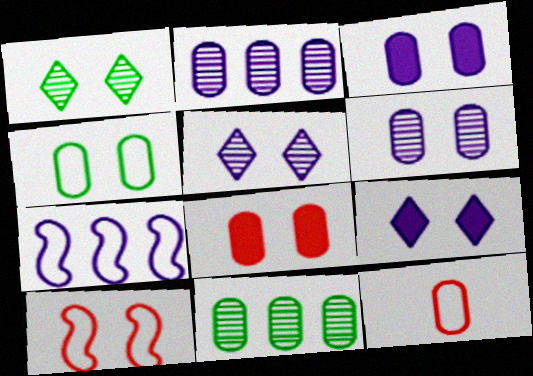[[1, 3, 10], 
[3, 11, 12], 
[4, 6, 8]]